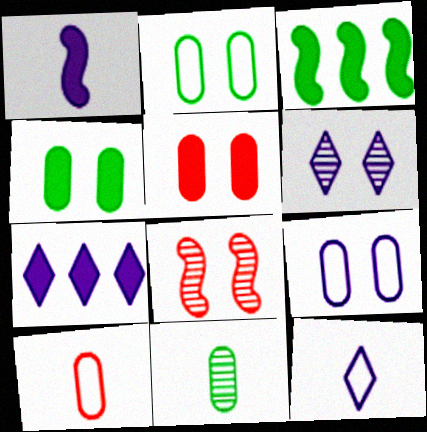[[3, 6, 10], 
[6, 7, 12]]